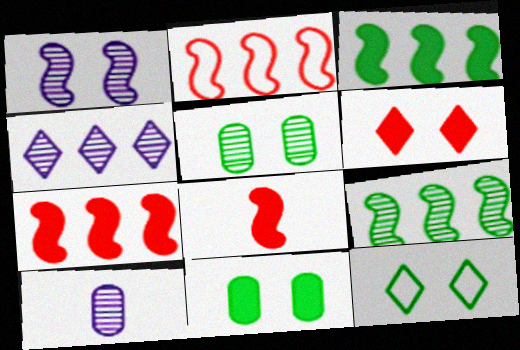[[1, 4, 10], 
[7, 10, 12]]